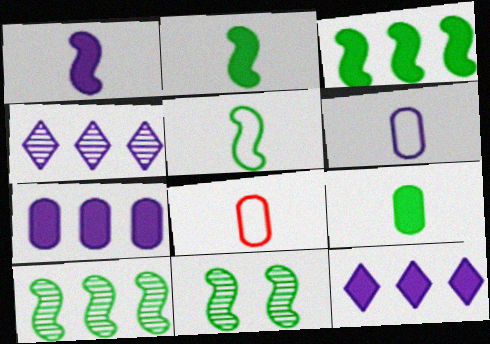[[3, 5, 11], 
[8, 11, 12]]